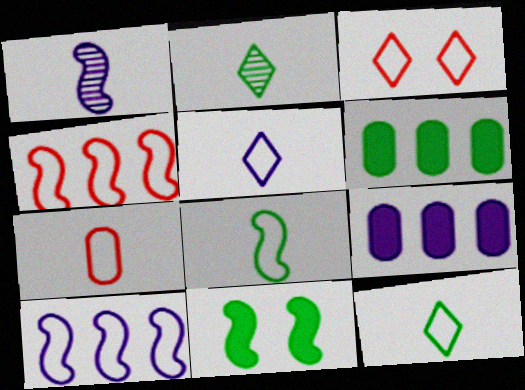[[1, 3, 6], 
[1, 4, 11], 
[3, 4, 7], 
[5, 7, 8]]